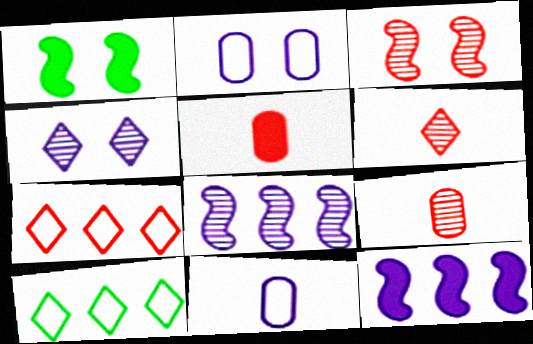[[3, 5, 7], 
[4, 11, 12]]